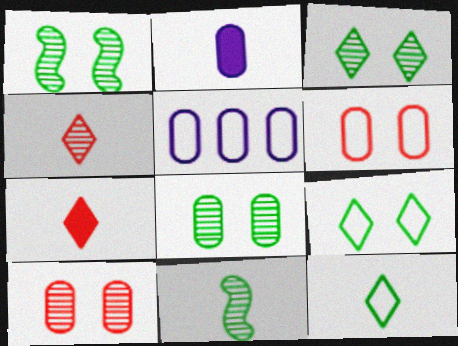[[1, 3, 8], 
[1, 5, 7]]